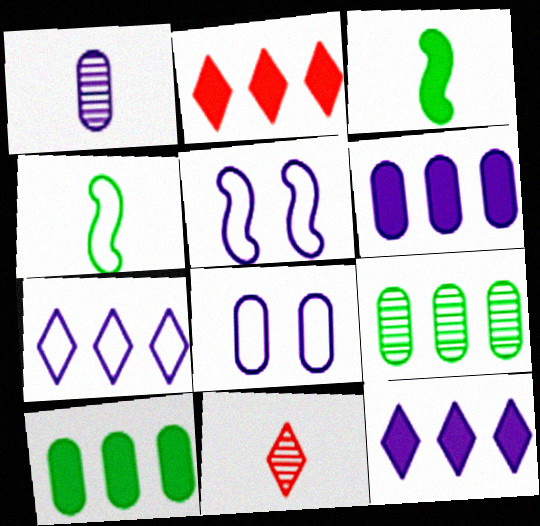[[1, 5, 12], 
[1, 6, 8], 
[5, 10, 11]]